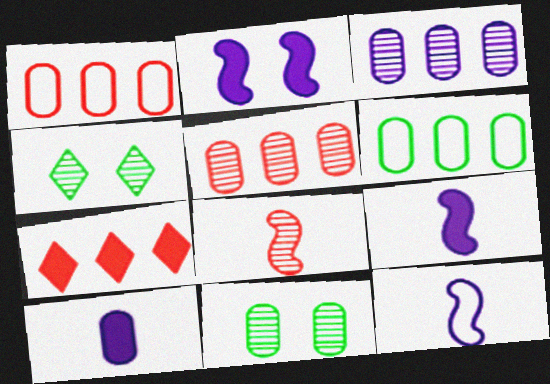[[1, 4, 9], 
[1, 10, 11], 
[3, 4, 8], 
[7, 11, 12]]